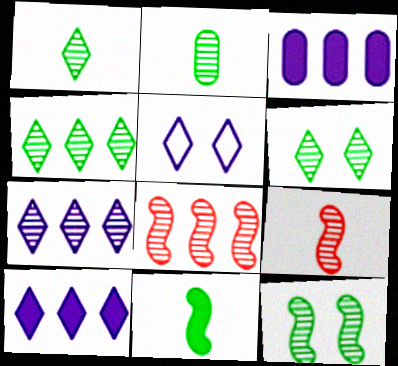[[1, 4, 6], 
[2, 4, 12]]